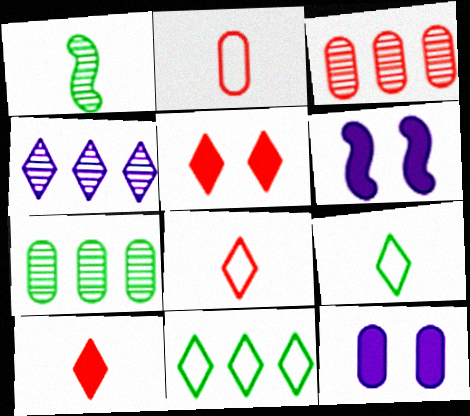[[2, 7, 12], 
[3, 6, 9], 
[4, 5, 9], 
[6, 7, 8]]